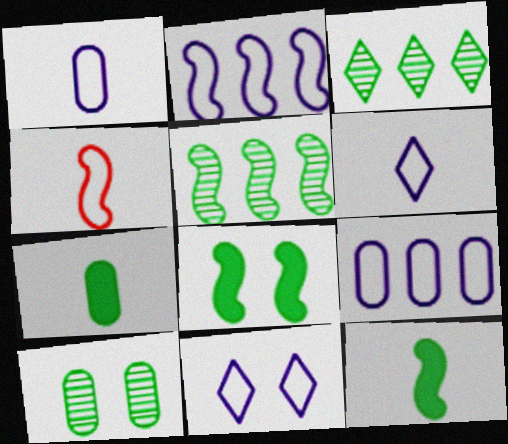[[1, 2, 11]]